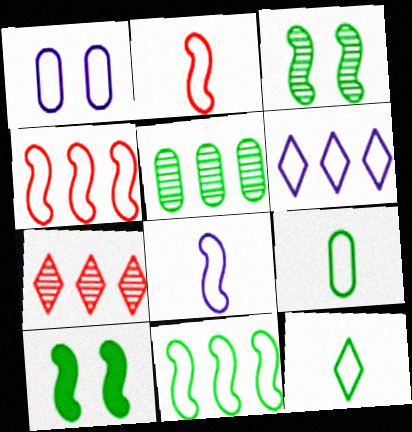[[1, 4, 12], 
[1, 6, 8], 
[5, 10, 12]]